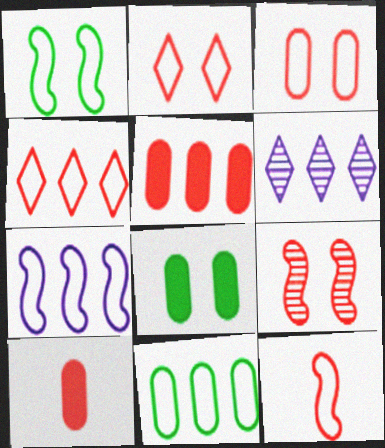[[1, 6, 10], 
[1, 7, 12], 
[3, 4, 12], 
[4, 7, 11], 
[4, 9, 10], 
[6, 8, 12]]